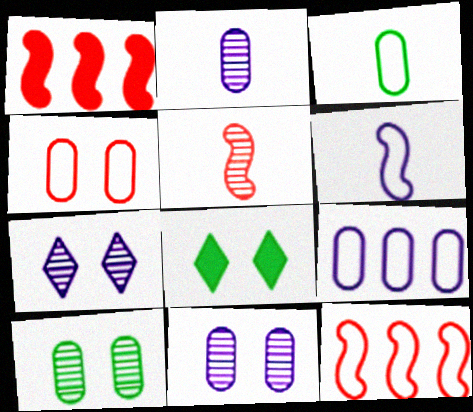[[1, 3, 7], 
[2, 8, 12], 
[3, 4, 9], 
[5, 8, 9]]